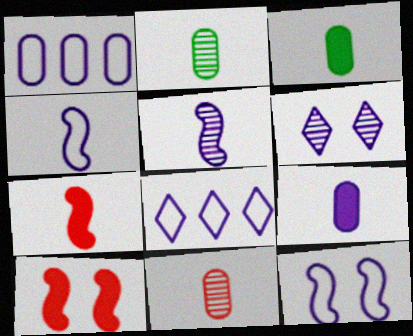[[2, 8, 10]]